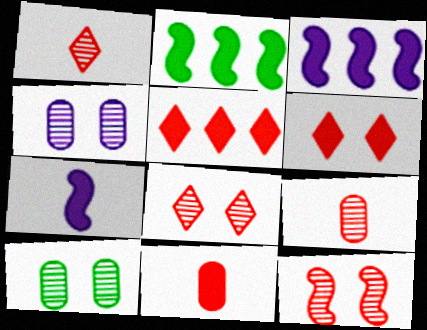[]